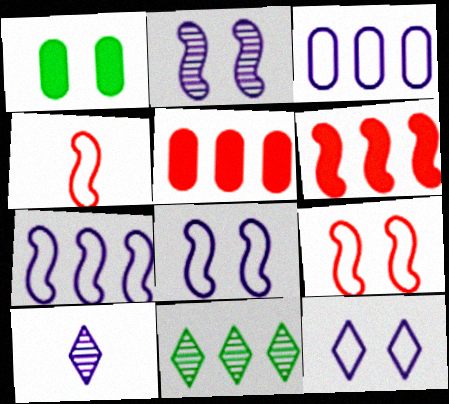[[3, 6, 11], 
[5, 7, 11]]